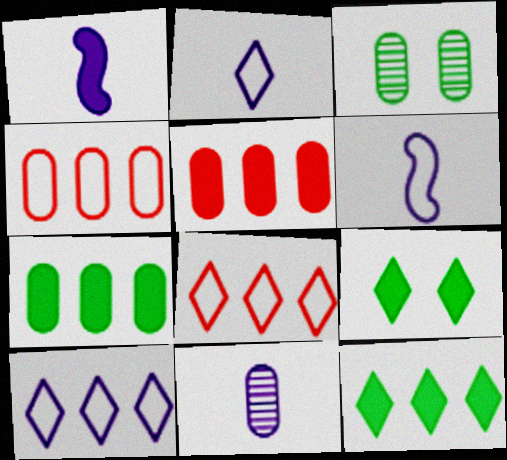[[1, 2, 11], 
[1, 3, 8], 
[1, 5, 9]]